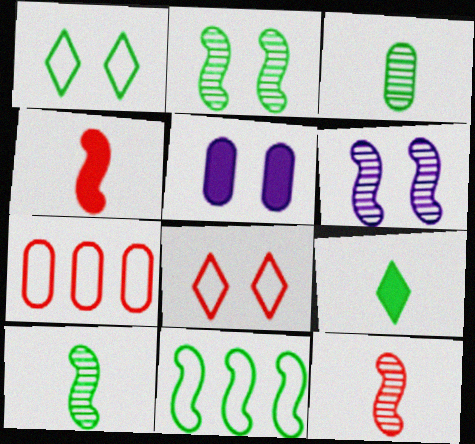[[2, 5, 8], 
[3, 5, 7], 
[4, 6, 11], 
[6, 7, 9]]